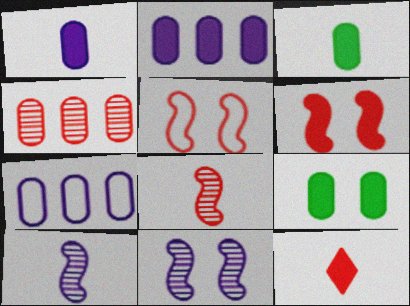[[4, 5, 12]]